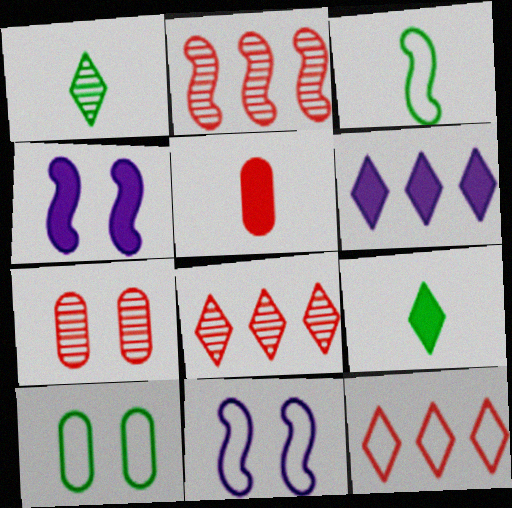[[2, 3, 4], 
[3, 6, 7]]